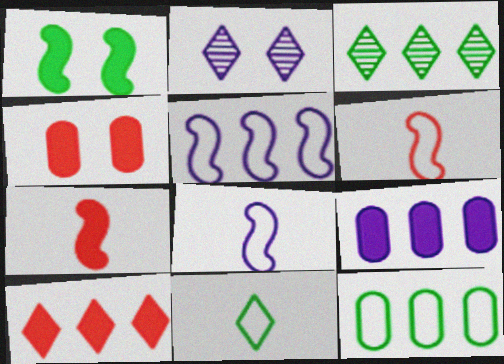[[2, 7, 12], 
[2, 8, 9], 
[2, 10, 11], 
[3, 4, 8], 
[4, 7, 10]]